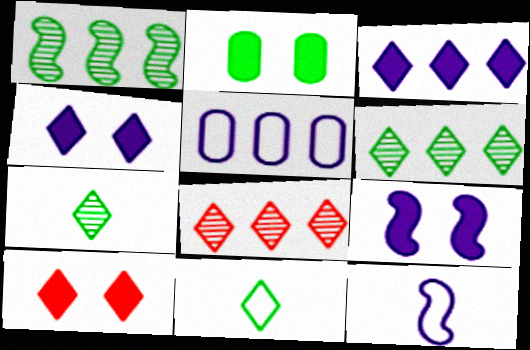[[1, 2, 11], 
[2, 8, 12], 
[2, 9, 10], 
[4, 8, 11]]